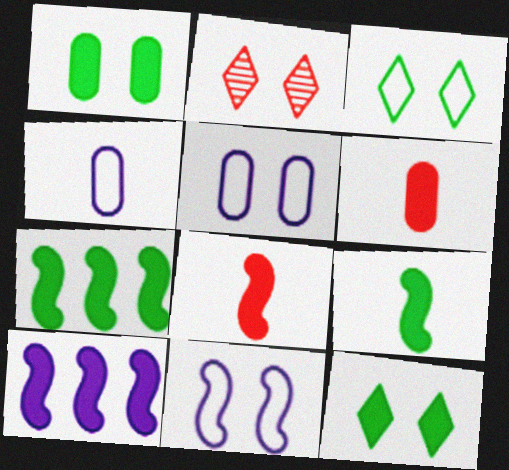[[1, 2, 11], 
[2, 4, 7], 
[6, 10, 12]]